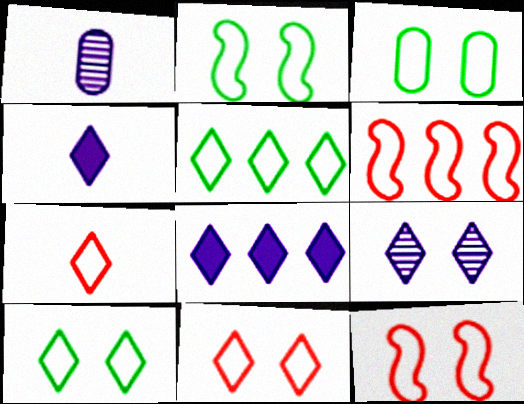[[2, 3, 10]]